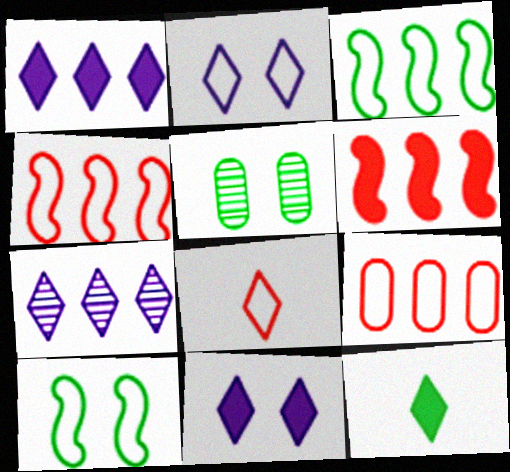[[3, 5, 12]]